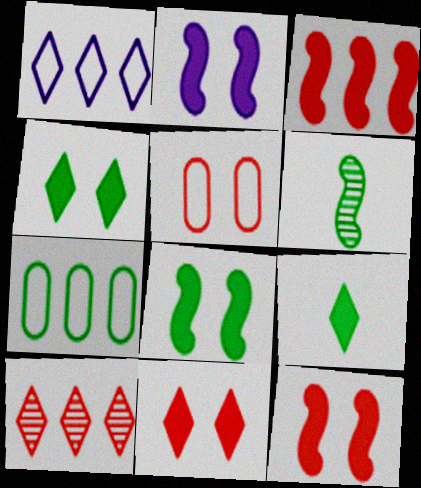[[2, 8, 12], 
[4, 6, 7]]